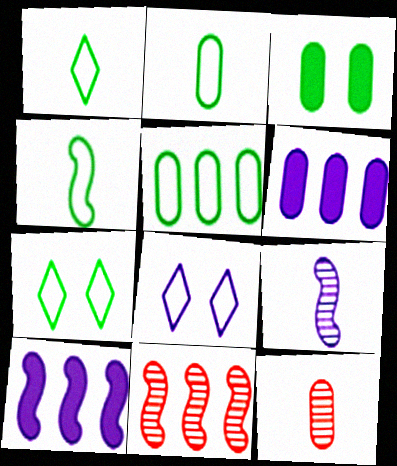[[1, 2, 4], 
[4, 5, 7], 
[6, 8, 9], 
[7, 10, 12]]